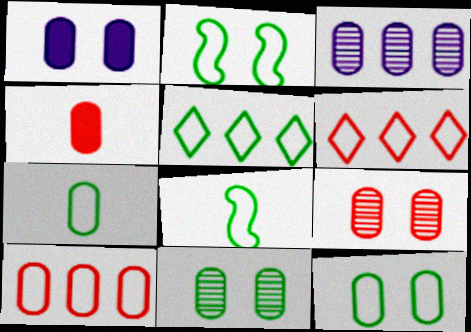[[1, 9, 12], 
[2, 5, 7], 
[3, 4, 12], 
[4, 9, 10], 
[5, 8, 12]]